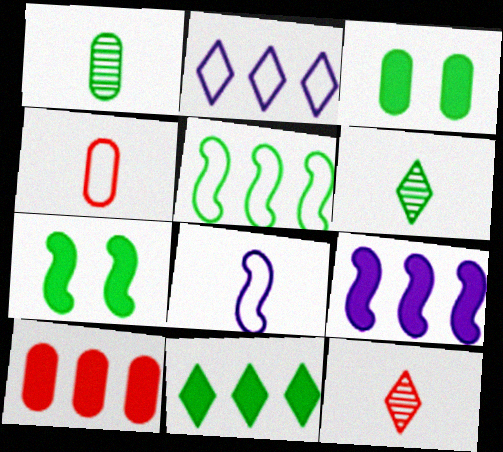[[3, 5, 6], 
[9, 10, 11]]